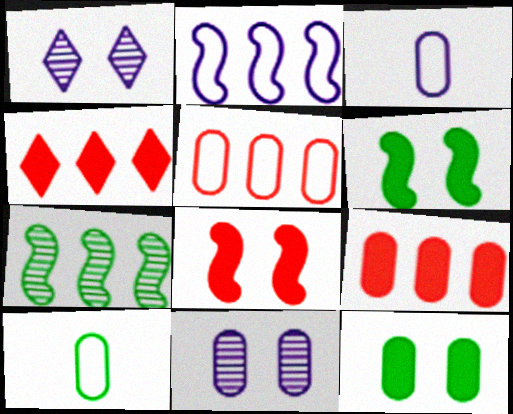[[9, 10, 11]]